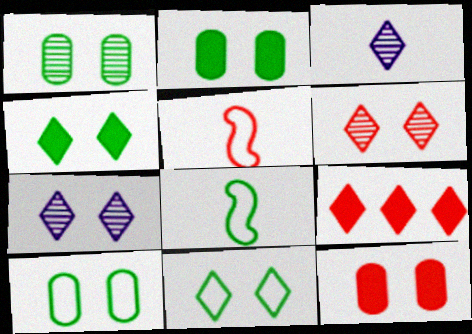[[1, 2, 10], 
[3, 9, 11]]